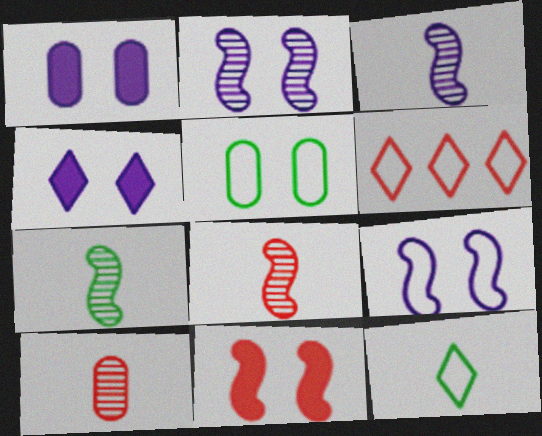[[1, 6, 7], 
[3, 7, 8], 
[6, 10, 11]]